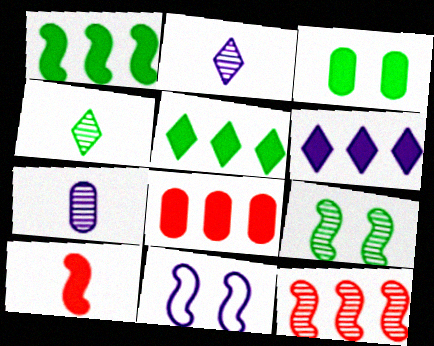[[1, 6, 8], 
[3, 6, 10], 
[4, 8, 11], 
[6, 7, 11]]